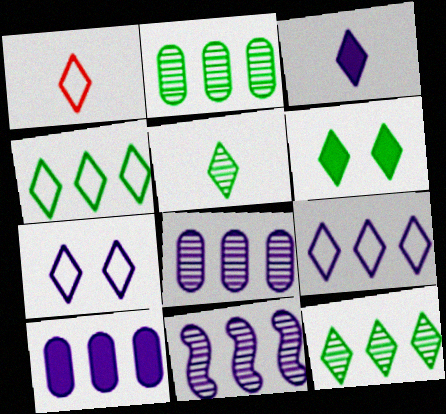[[1, 3, 5], 
[1, 4, 7], 
[4, 5, 6], 
[9, 10, 11]]